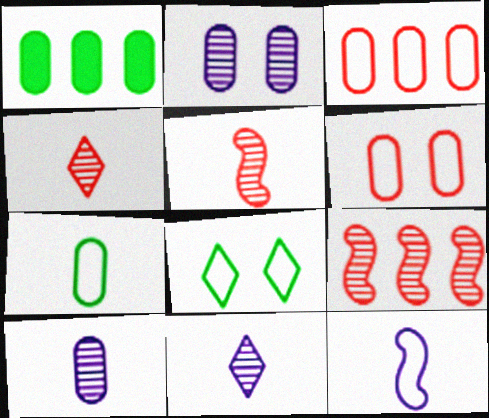[[1, 6, 10], 
[3, 8, 12]]